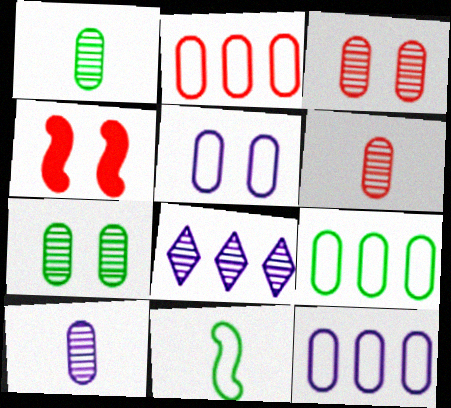[[1, 6, 10], 
[2, 9, 12]]